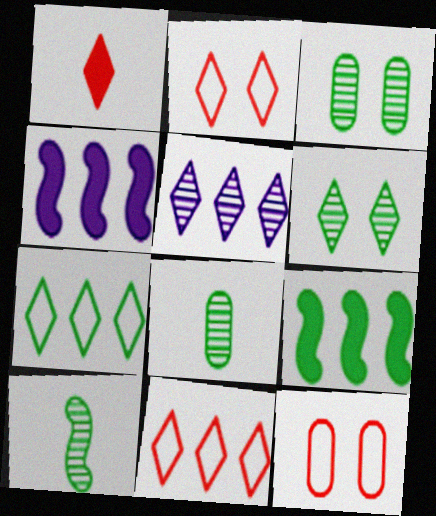[[2, 4, 8]]